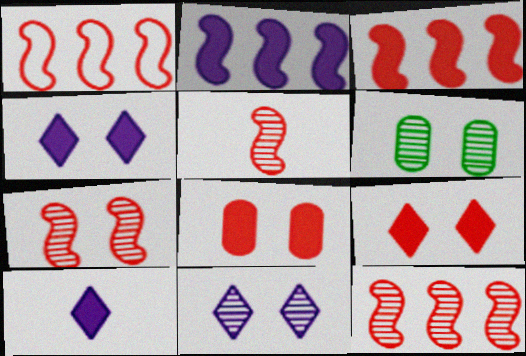[[1, 3, 12], 
[1, 6, 10], 
[5, 7, 12], 
[6, 7, 11]]